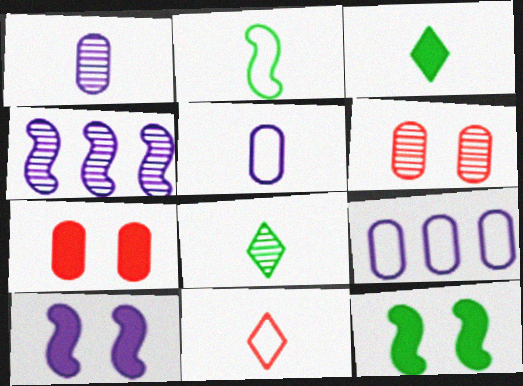[[2, 5, 11], 
[4, 6, 8]]